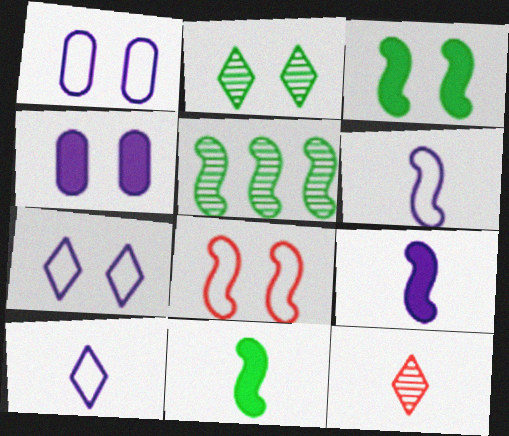[[2, 4, 8], 
[5, 8, 9]]